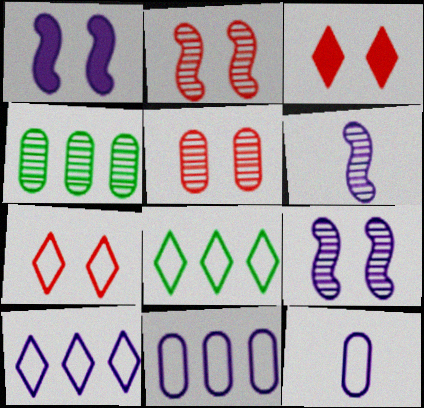[]